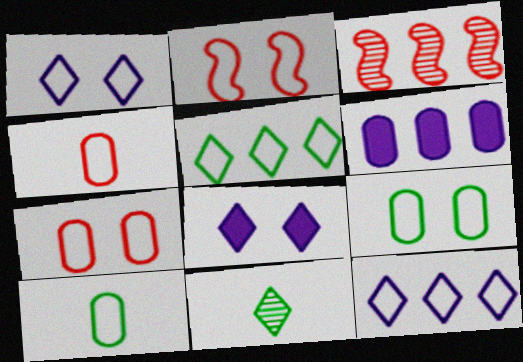[[1, 2, 9], 
[2, 6, 11], 
[2, 10, 12], 
[3, 5, 6], 
[3, 8, 10]]